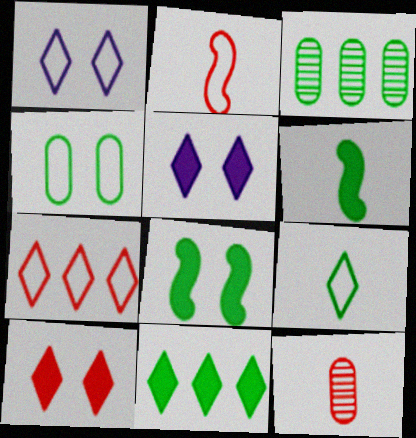[[1, 7, 9], 
[2, 3, 5], 
[3, 8, 9]]